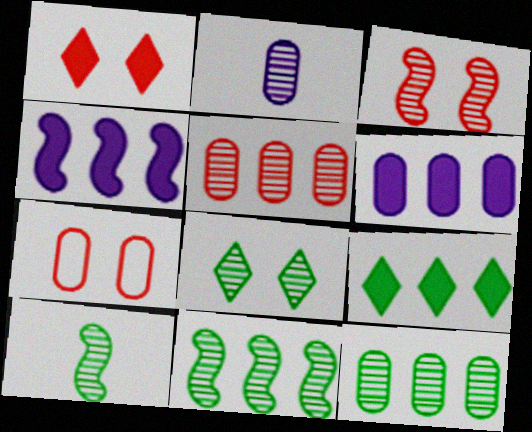[[1, 3, 7], 
[8, 10, 12]]